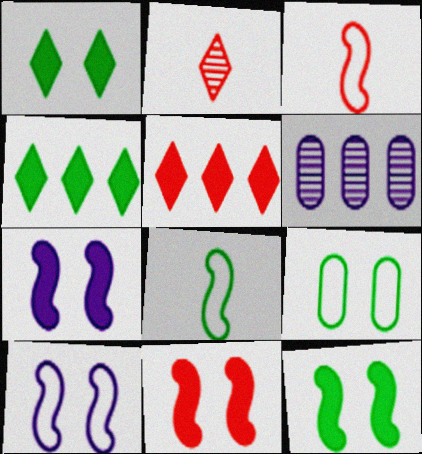[[1, 3, 6], 
[7, 11, 12]]